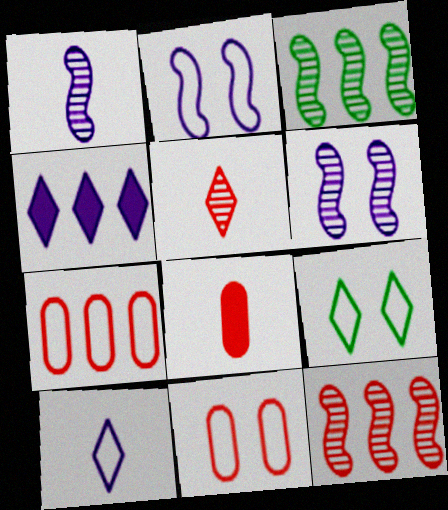[[2, 9, 11], 
[3, 4, 7], 
[4, 5, 9]]